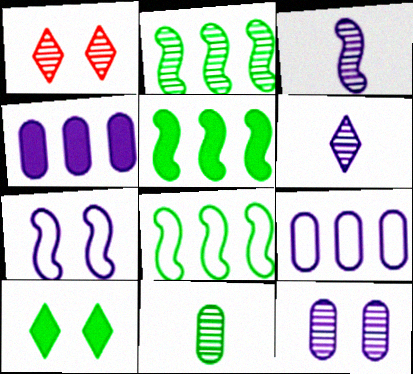[[2, 5, 8], 
[4, 6, 7], 
[8, 10, 11]]